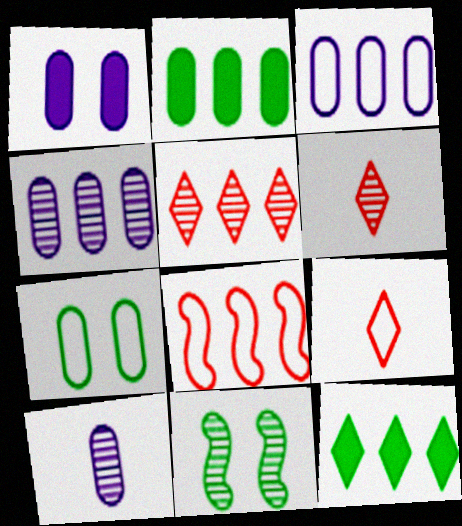[[1, 3, 10], 
[4, 6, 11], 
[4, 8, 12], 
[5, 10, 11]]